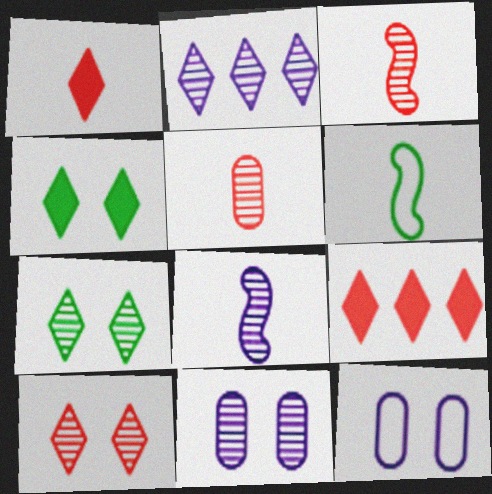[[2, 8, 11], 
[6, 9, 11]]